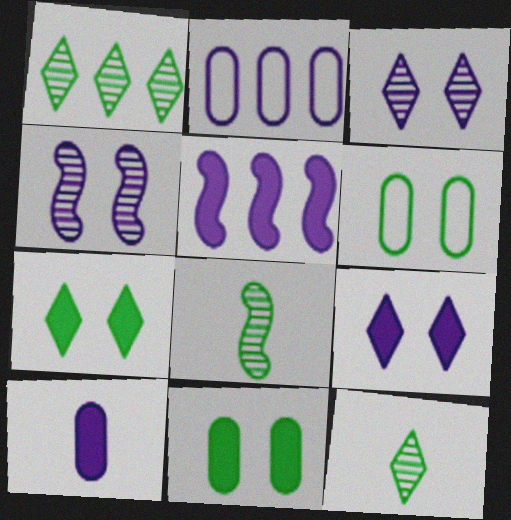[[5, 9, 10]]